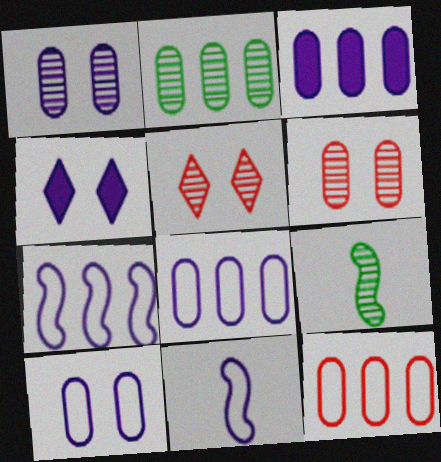[[2, 3, 12], 
[4, 9, 12]]